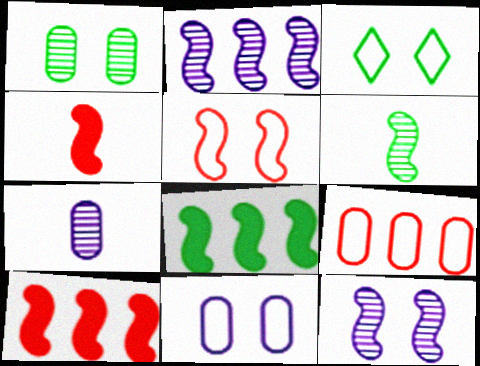[[3, 5, 11], 
[3, 7, 10]]